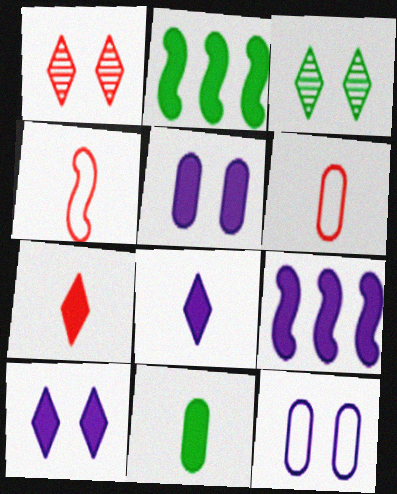[[2, 5, 7], 
[3, 6, 9], 
[5, 8, 9]]